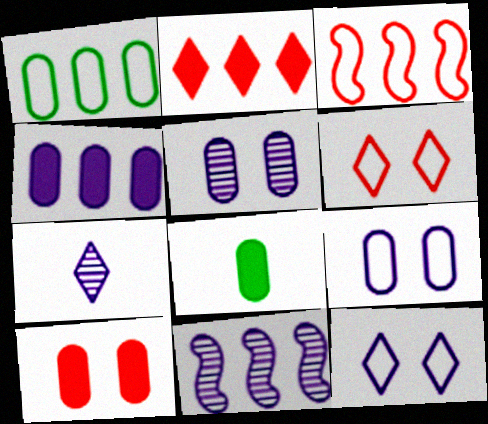[[1, 2, 11], 
[4, 8, 10], 
[5, 7, 11], 
[6, 8, 11]]